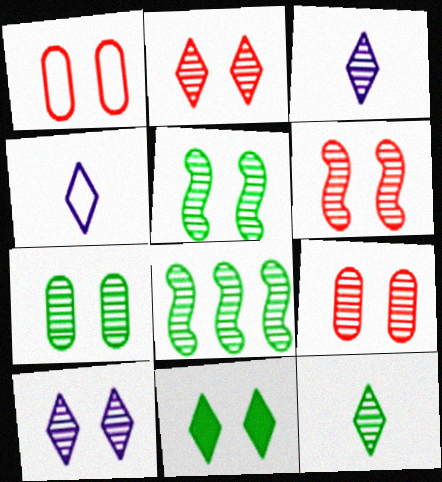[[2, 6, 9], 
[3, 8, 9], 
[5, 9, 10], 
[6, 7, 10], 
[7, 8, 12]]